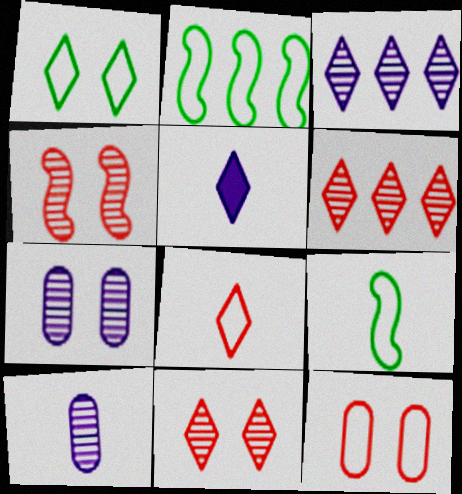[[1, 5, 6]]